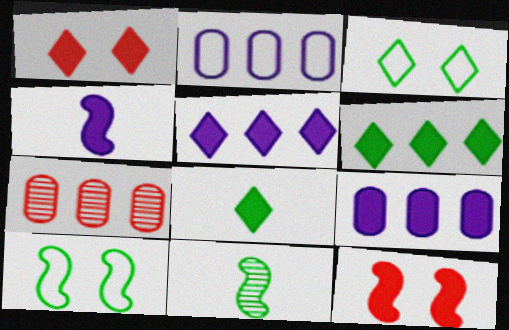[[1, 2, 11], 
[1, 5, 8], 
[3, 4, 7], 
[8, 9, 12]]